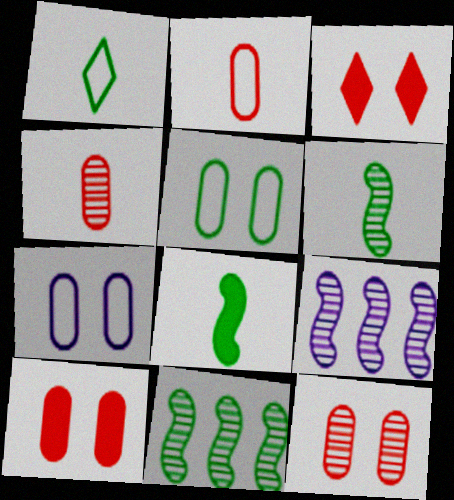[[1, 9, 10]]